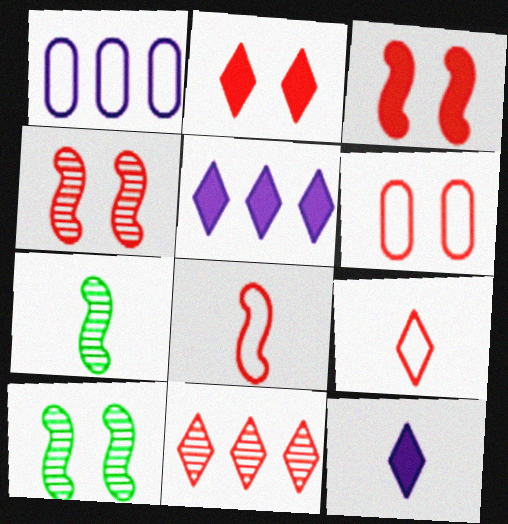[[1, 2, 7], 
[2, 4, 6], 
[2, 9, 11], 
[5, 6, 7]]